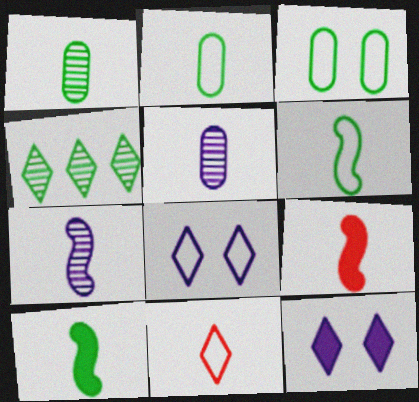[[3, 4, 10], 
[4, 11, 12], 
[5, 10, 11], 
[6, 7, 9]]